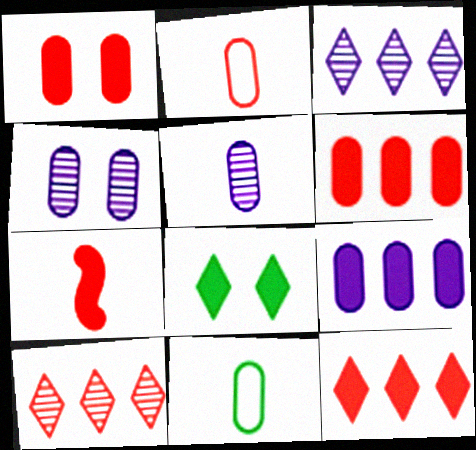[[1, 7, 12], 
[4, 6, 11], 
[7, 8, 9]]